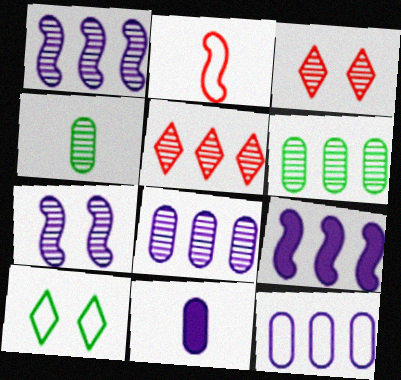[[1, 3, 4], 
[1, 5, 6], 
[2, 10, 12], 
[4, 5, 7]]